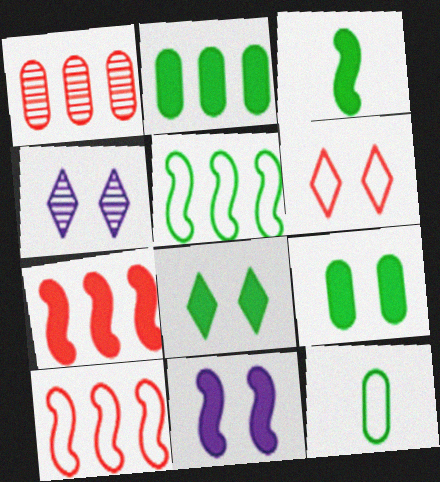[[2, 3, 8], 
[3, 7, 11], 
[4, 6, 8], 
[4, 7, 12]]